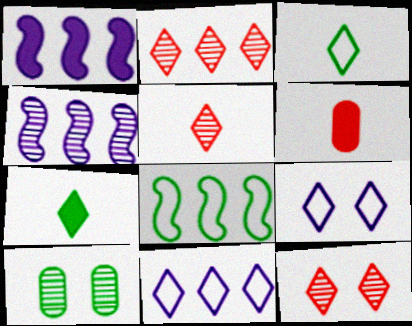[[2, 5, 12], 
[2, 7, 9], 
[4, 5, 10], 
[7, 8, 10], 
[7, 11, 12]]